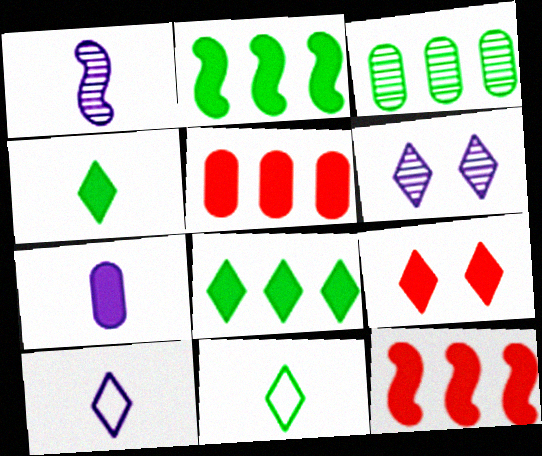[[1, 7, 10], 
[2, 7, 9]]